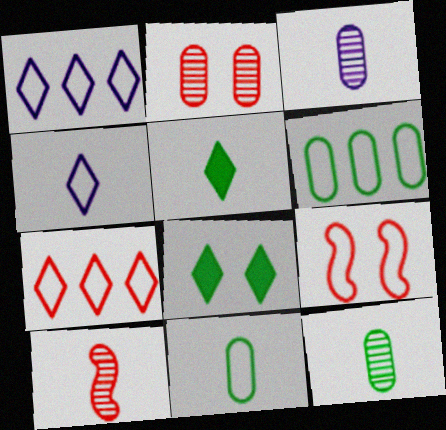[[1, 9, 11], 
[4, 6, 9]]